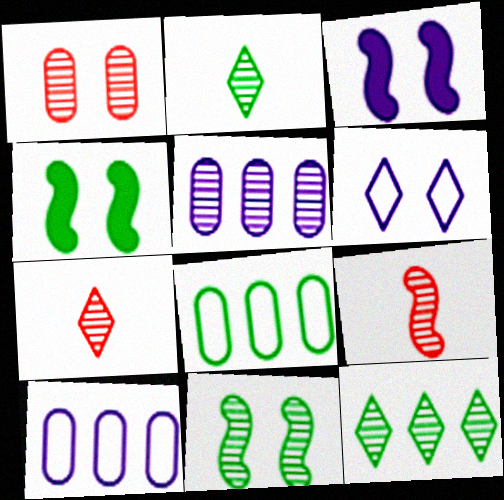[[1, 4, 6], 
[2, 4, 8], 
[3, 7, 8], 
[4, 7, 10], 
[5, 7, 11]]